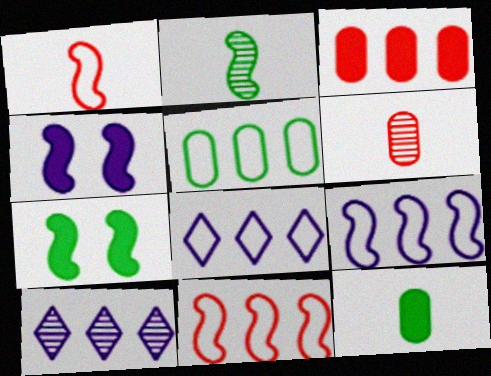[[2, 4, 11], 
[5, 8, 11], 
[6, 7, 8]]